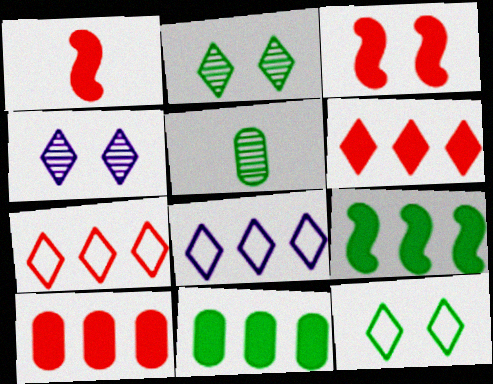[[3, 5, 8], 
[5, 9, 12]]